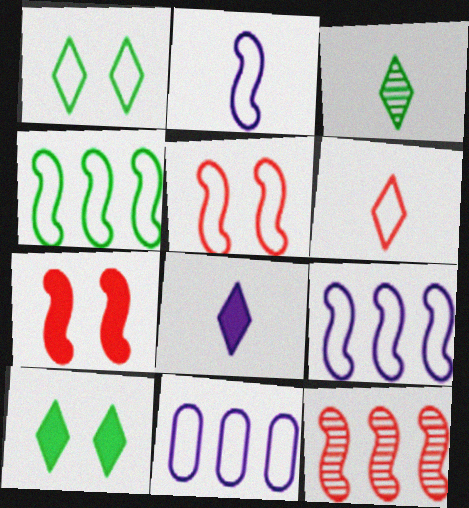[[2, 4, 5], 
[3, 6, 8], 
[3, 7, 11]]